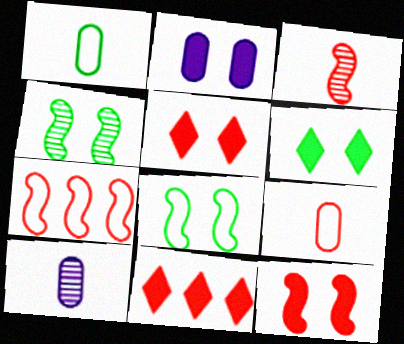[[2, 6, 12], 
[3, 7, 12], 
[6, 7, 10], 
[8, 10, 11]]